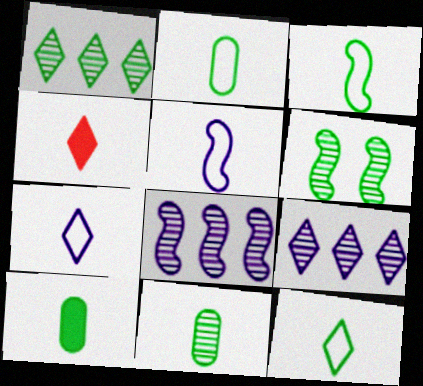[[1, 6, 11], 
[2, 3, 12], 
[2, 10, 11], 
[4, 5, 11]]